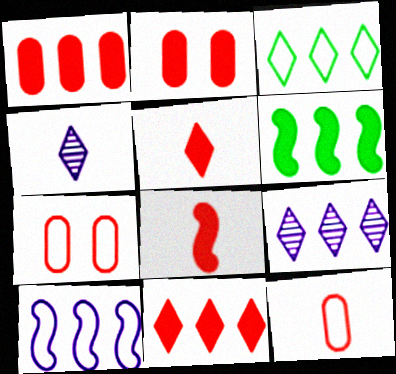[[2, 8, 11], 
[3, 9, 11], 
[4, 6, 7]]